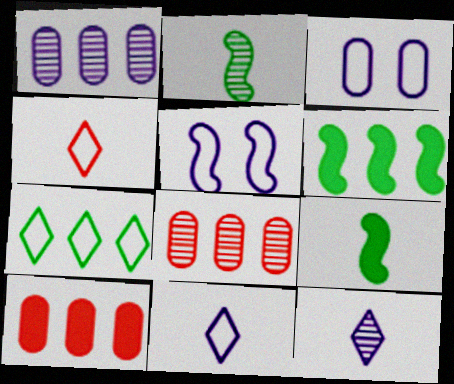[]